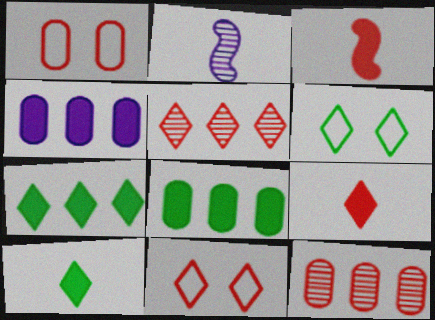[[1, 2, 7], 
[1, 3, 5], 
[2, 8, 11], 
[3, 11, 12], 
[5, 9, 11]]